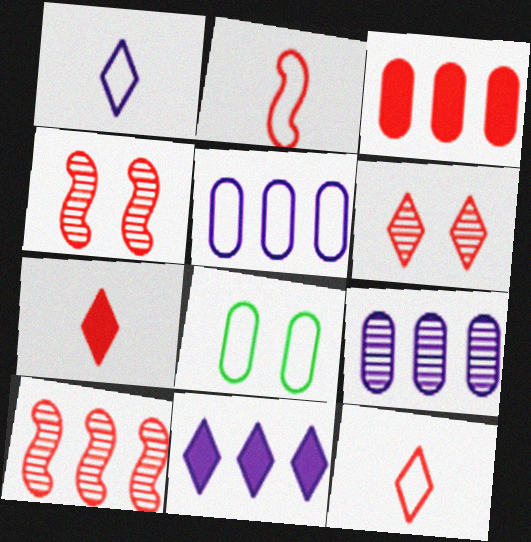[[2, 3, 6], 
[3, 4, 12]]